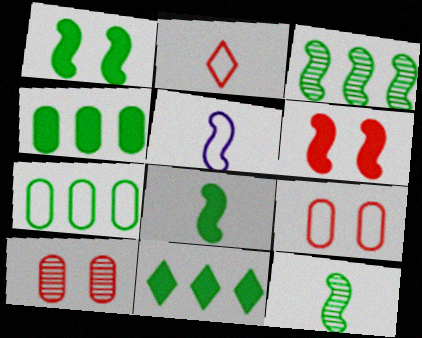[[3, 5, 6], 
[3, 7, 11], 
[5, 10, 11]]